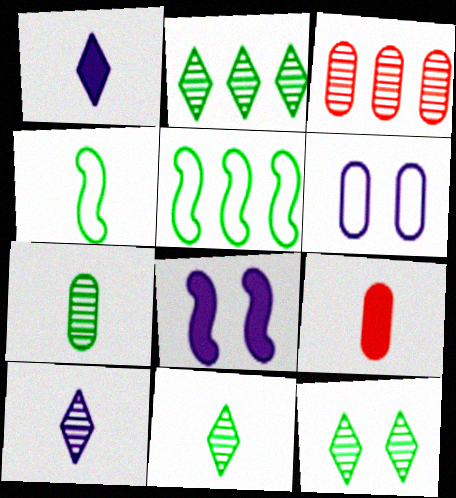[[2, 11, 12], 
[4, 9, 10]]